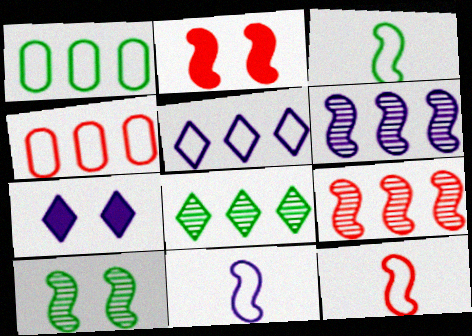[[2, 3, 6], 
[2, 9, 12], 
[3, 11, 12]]